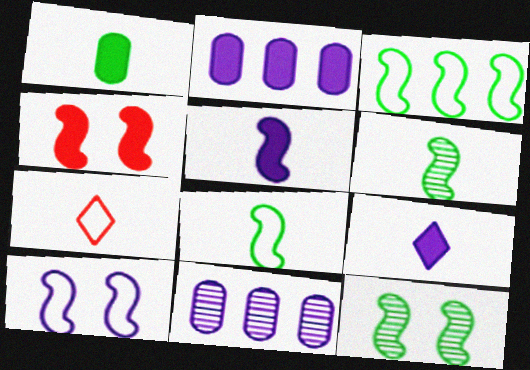[[2, 7, 12], 
[4, 10, 12], 
[9, 10, 11]]